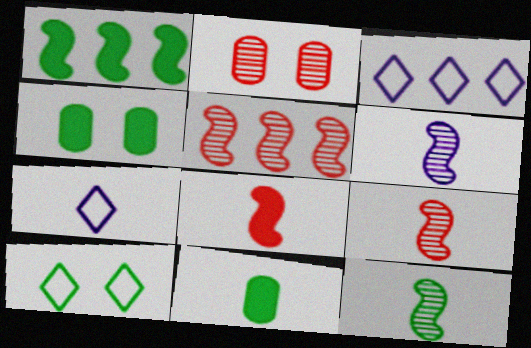[[1, 2, 7], 
[3, 4, 9], 
[4, 5, 7], 
[6, 9, 12], 
[7, 9, 11]]